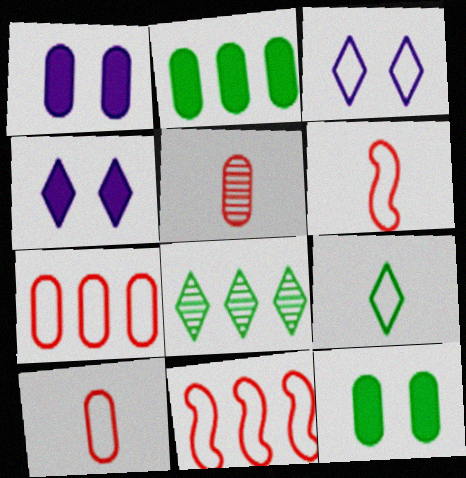[[1, 6, 8]]